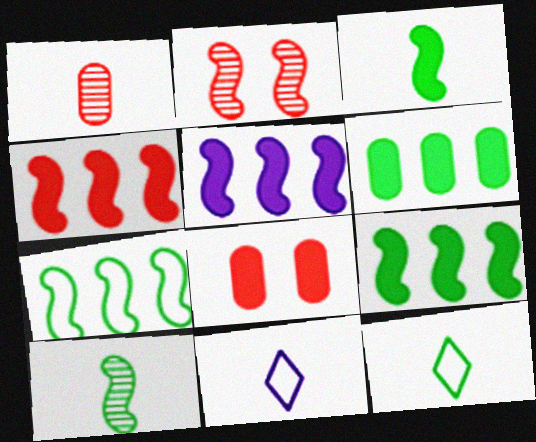[[1, 3, 11], 
[2, 6, 11], 
[4, 5, 9]]